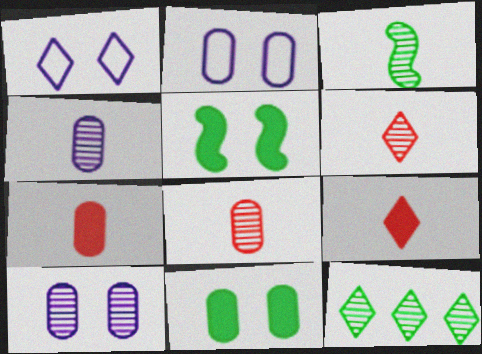[[1, 9, 12], 
[3, 4, 6]]